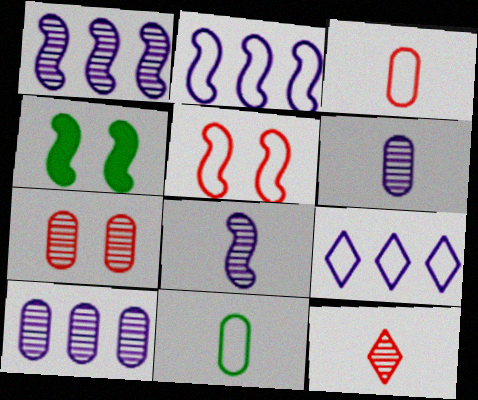[[5, 9, 11]]